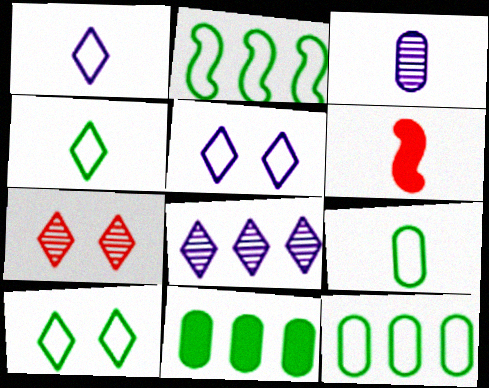[[2, 9, 10], 
[3, 4, 6]]